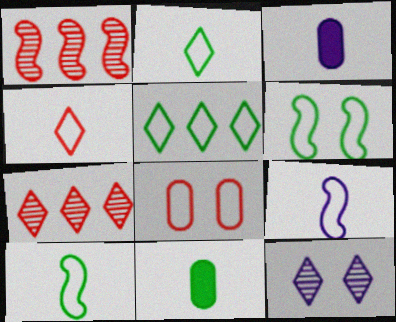[[3, 6, 7], 
[5, 8, 9]]